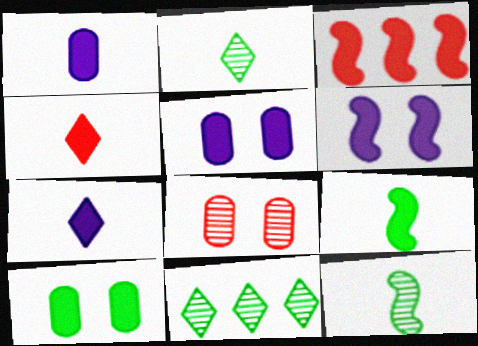[[1, 4, 9], 
[3, 6, 9], 
[3, 7, 10]]